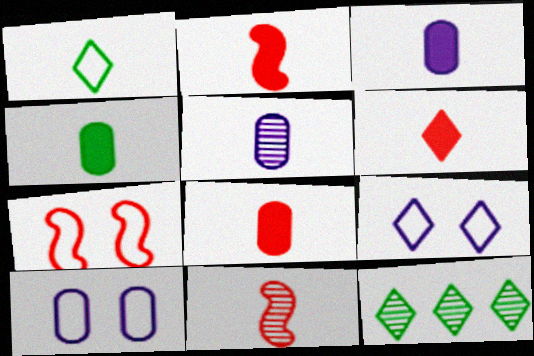[[1, 2, 5], 
[1, 3, 11], 
[2, 6, 8], 
[2, 10, 12], 
[3, 4, 8], 
[3, 7, 12], 
[6, 9, 12]]